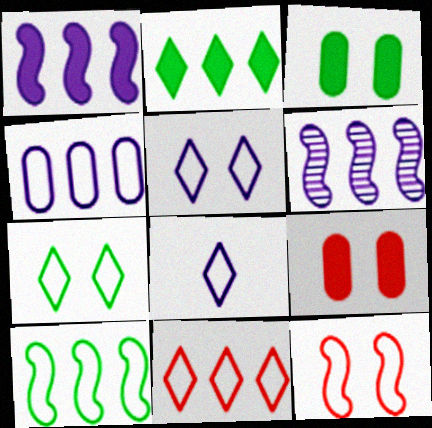[[4, 10, 11], 
[7, 8, 11]]